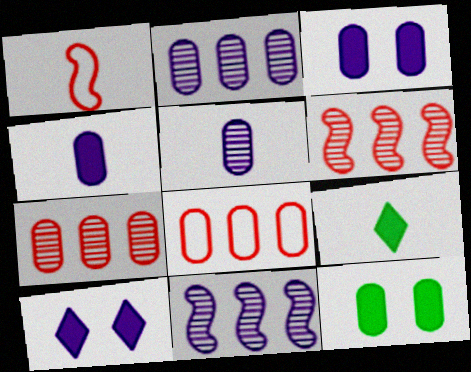[[1, 5, 9], 
[5, 8, 12]]